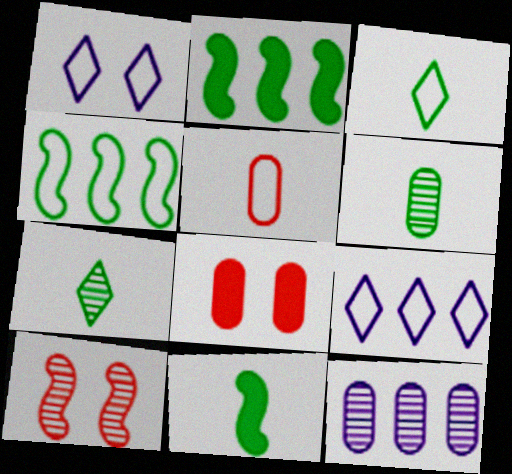[[1, 4, 5], 
[3, 6, 11], 
[7, 10, 12]]